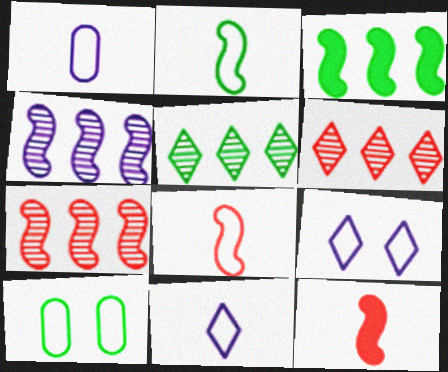[]